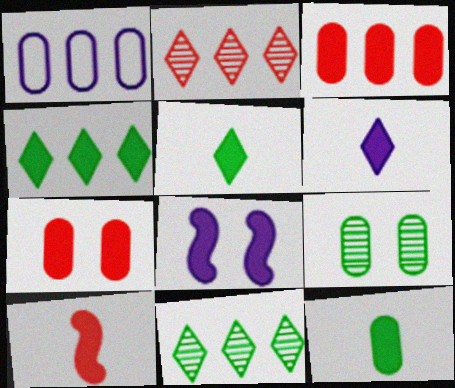[[3, 5, 8], 
[6, 10, 12]]